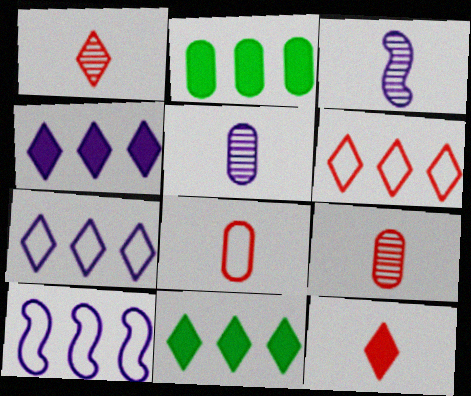[]